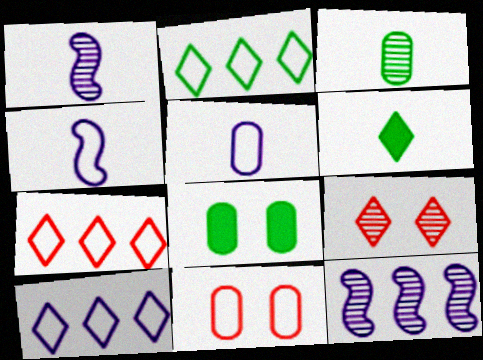[[1, 7, 8], 
[2, 4, 11], 
[2, 7, 10], 
[3, 9, 12], 
[6, 9, 10], 
[6, 11, 12]]